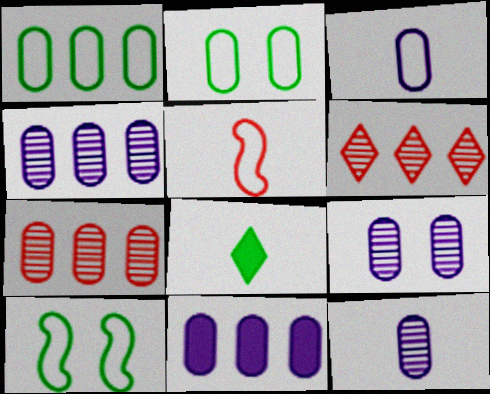[[1, 7, 11], 
[3, 9, 11], 
[4, 9, 12], 
[5, 8, 12]]